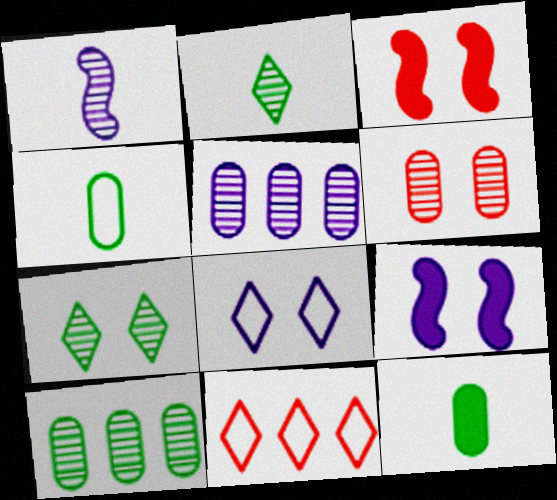[]